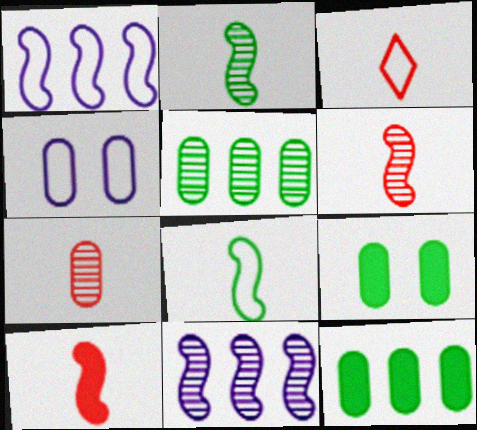[[3, 7, 10], 
[3, 9, 11], 
[4, 7, 12]]